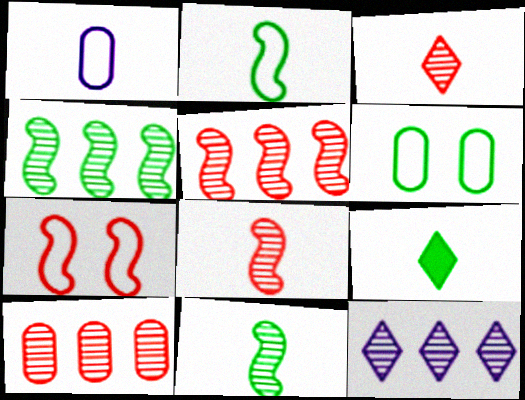[[1, 8, 9], 
[4, 6, 9], 
[4, 10, 12]]